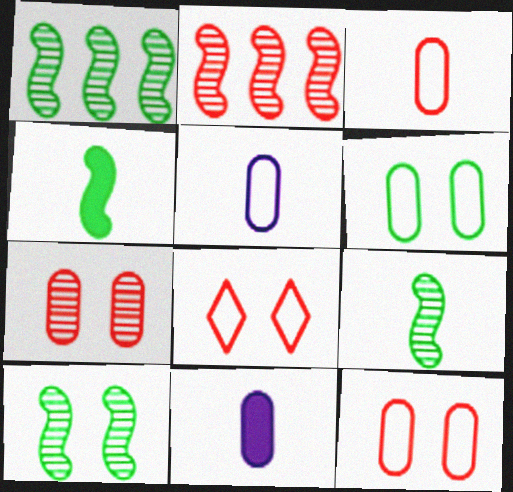[[1, 8, 11], 
[1, 9, 10]]